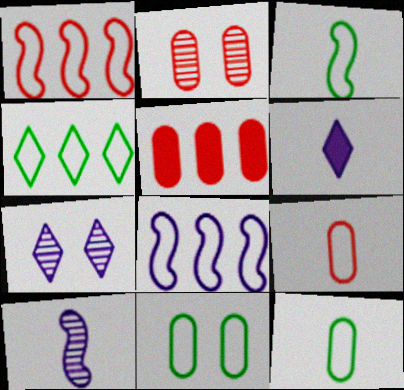[[2, 5, 9], 
[3, 4, 11], 
[3, 5, 7]]